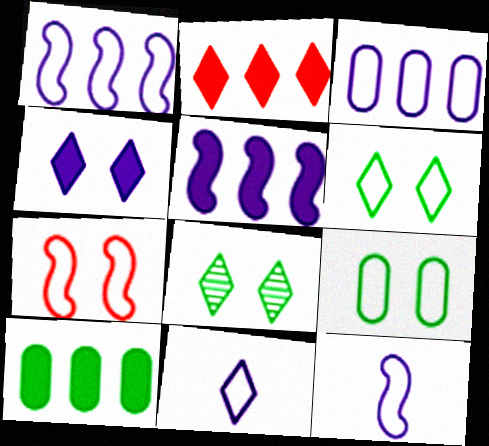[[2, 5, 10], 
[2, 8, 11]]